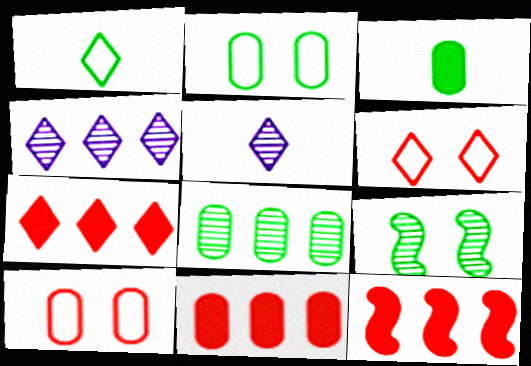[[2, 3, 8], 
[2, 5, 12], 
[7, 11, 12]]